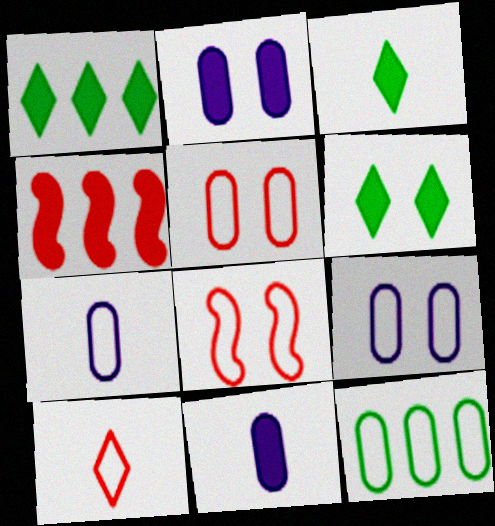[[1, 3, 6], 
[2, 3, 4], 
[4, 6, 11], 
[5, 7, 12]]